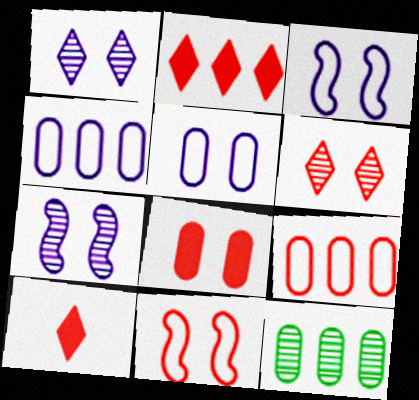[[3, 10, 12], 
[6, 8, 11]]